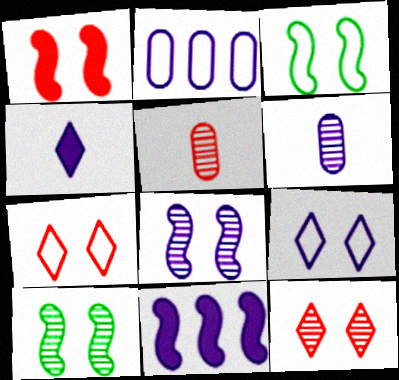[[1, 3, 8], 
[2, 4, 8], 
[6, 9, 11]]